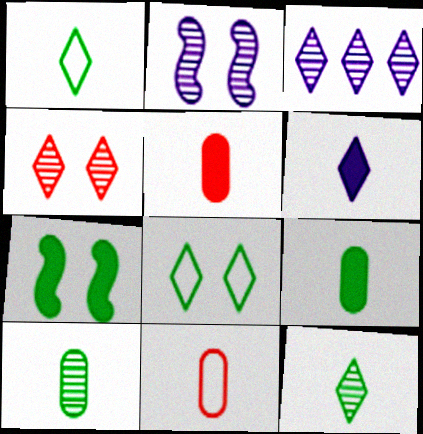[[3, 4, 12], 
[3, 7, 11]]